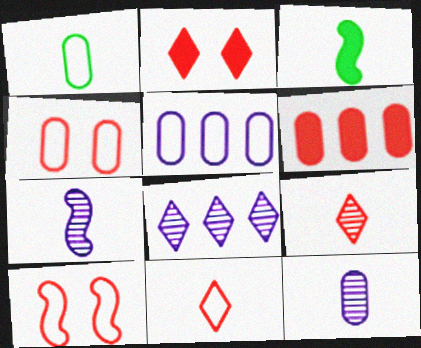[[1, 4, 5], 
[3, 4, 8], 
[3, 11, 12], 
[6, 9, 10]]